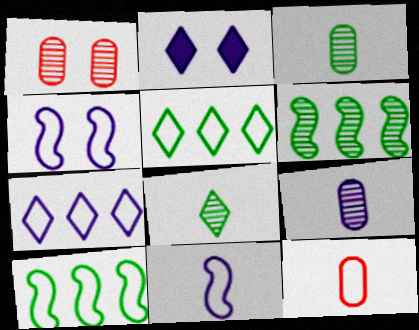[[2, 6, 12], 
[4, 5, 12]]